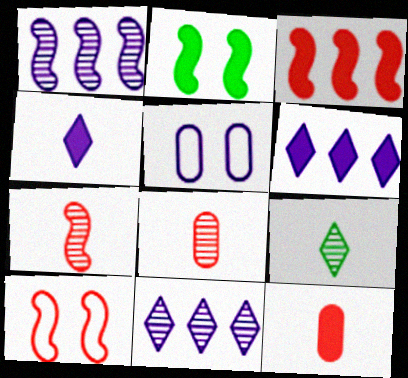[[1, 4, 5], 
[2, 6, 12], 
[3, 5, 9], 
[3, 7, 10]]